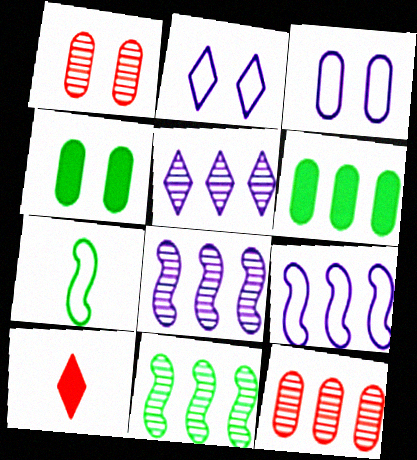[[1, 3, 4], 
[3, 10, 11], 
[5, 11, 12]]